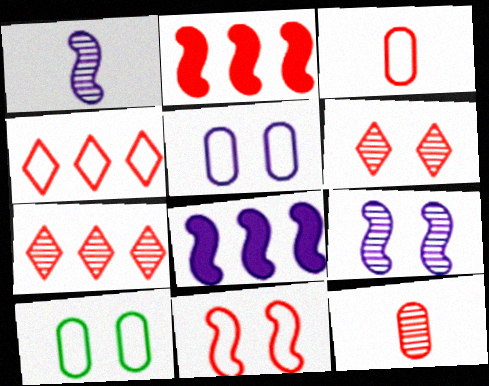[[2, 3, 6], 
[3, 4, 11]]